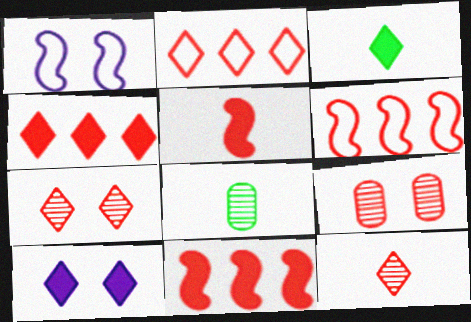[[1, 4, 8], 
[2, 5, 9], 
[3, 4, 10], 
[6, 8, 10]]